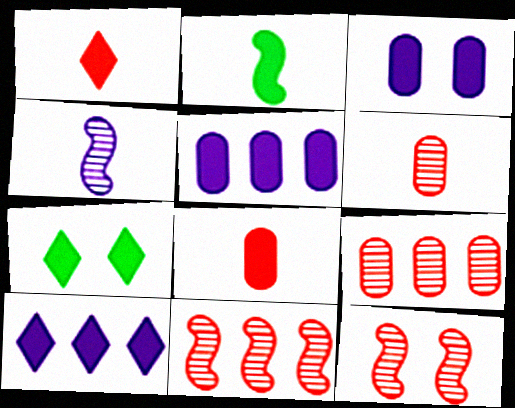[[1, 7, 10]]